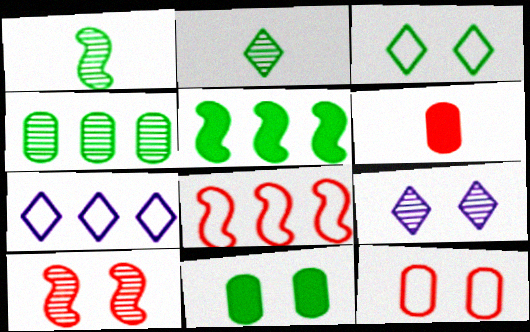[]